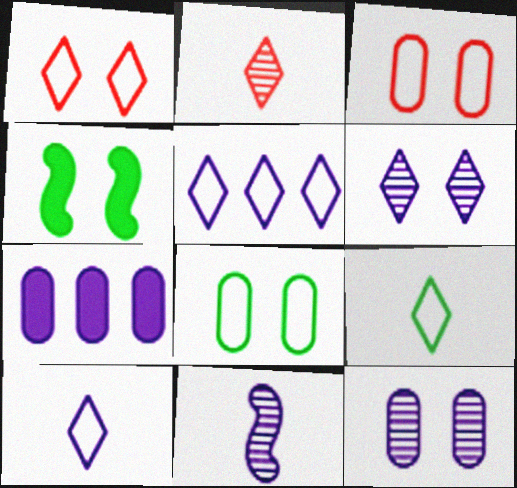[[1, 4, 12], 
[1, 5, 9], 
[3, 4, 6]]